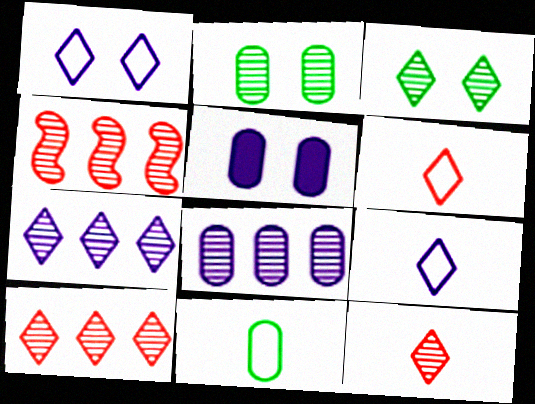[[3, 7, 12]]